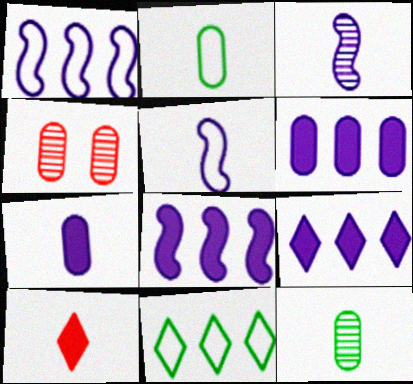[[2, 3, 10], 
[2, 4, 6], 
[5, 10, 12], 
[6, 8, 9]]